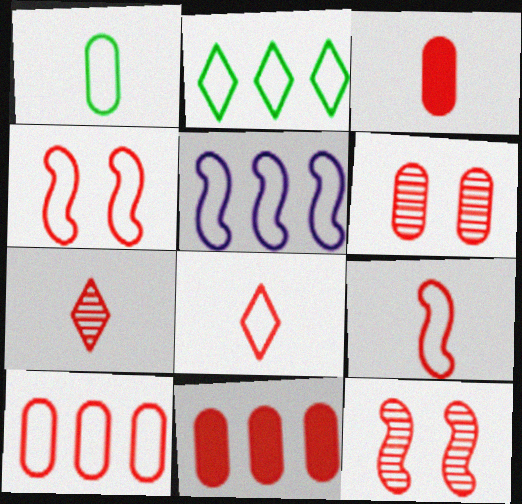[[2, 5, 10], 
[3, 6, 10], 
[3, 7, 9], 
[4, 7, 11], 
[4, 8, 10], 
[8, 11, 12]]